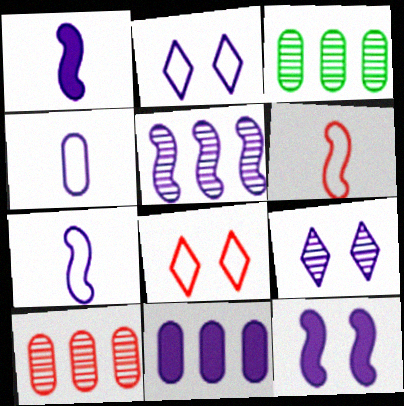[[1, 3, 8], 
[5, 7, 12], 
[7, 9, 11]]